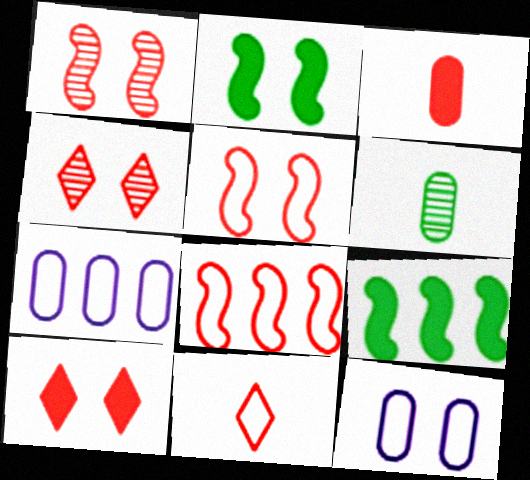[[2, 4, 12], 
[3, 4, 8]]